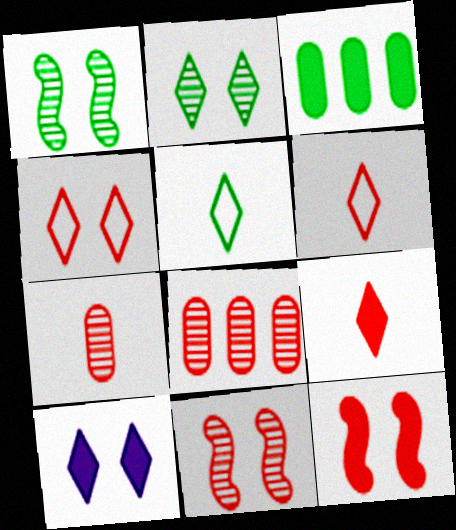[[1, 3, 5], 
[2, 4, 10], 
[6, 8, 12]]